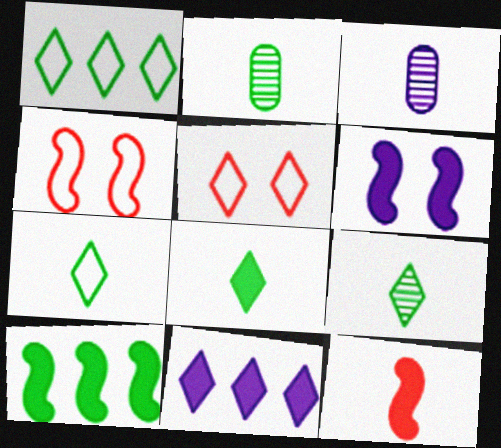[[2, 4, 11], 
[3, 5, 10], 
[3, 7, 12], 
[5, 9, 11], 
[6, 10, 12], 
[7, 8, 9]]